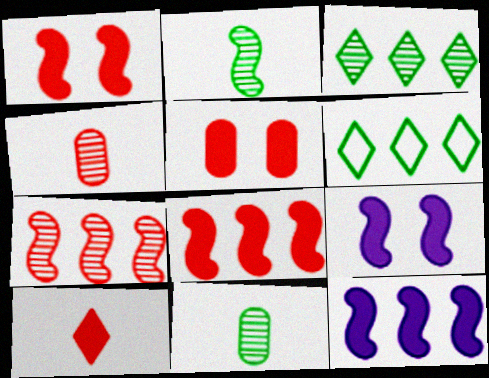[[4, 6, 9], 
[5, 8, 10]]